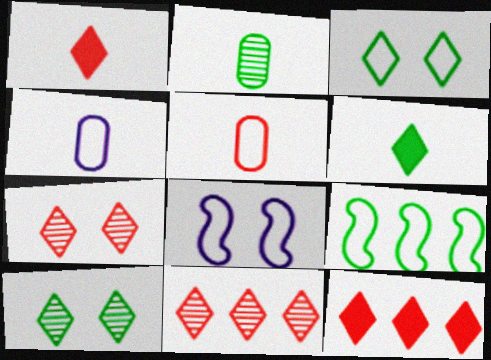[[2, 8, 12]]